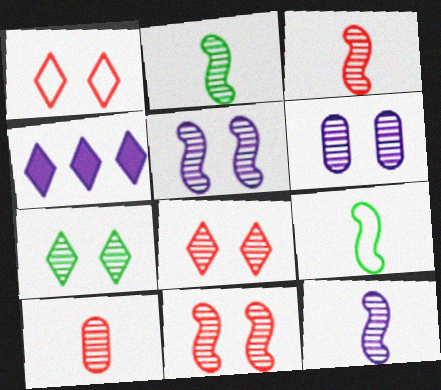[[2, 3, 12], 
[6, 7, 11]]